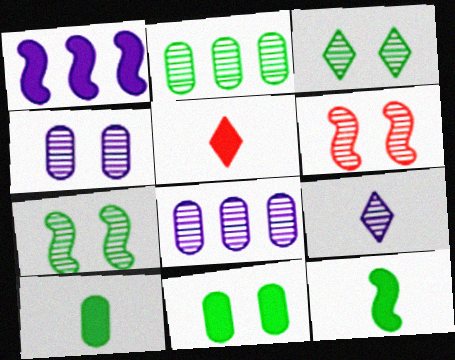[[1, 5, 11], 
[2, 6, 9], 
[3, 4, 6]]